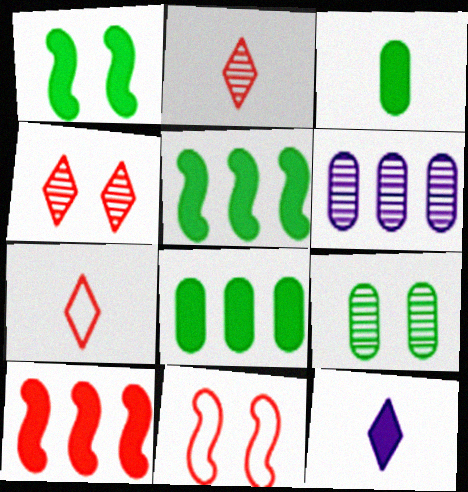[[1, 6, 7]]